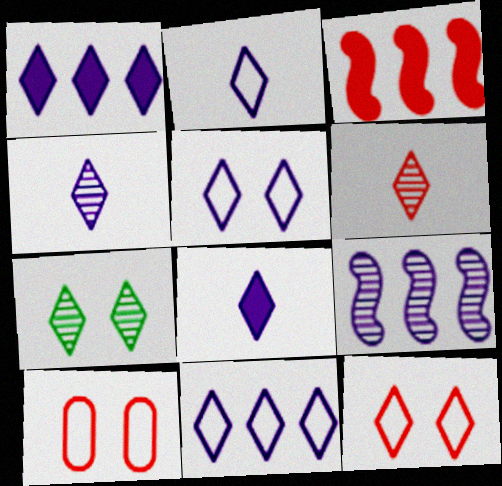[[1, 4, 5], 
[2, 4, 8], 
[2, 5, 11], 
[3, 6, 10]]